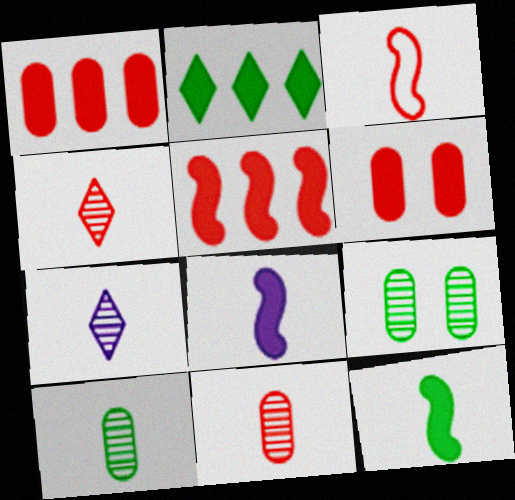[[2, 6, 8]]